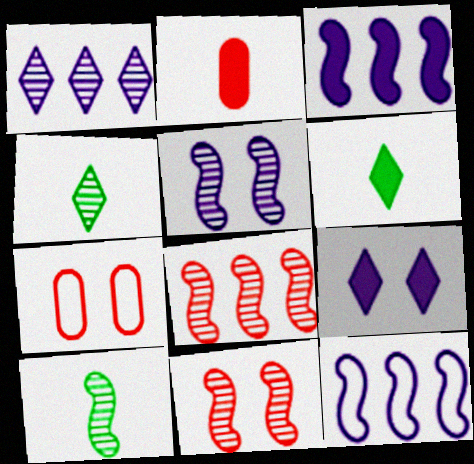[[3, 4, 7], 
[5, 8, 10]]